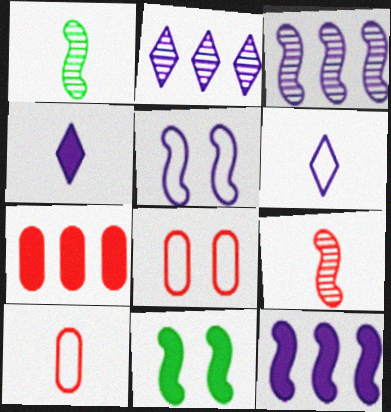[[1, 4, 10], 
[2, 10, 11], 
[4, 7, 11]]